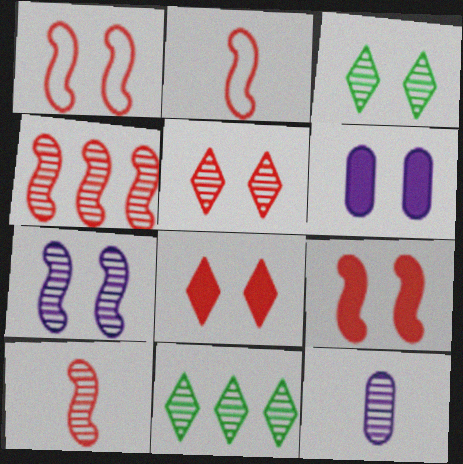[[1, 3, 6], 
[2, 4, 9], 
[2, 6, 11], 
[3, 4, 12]]